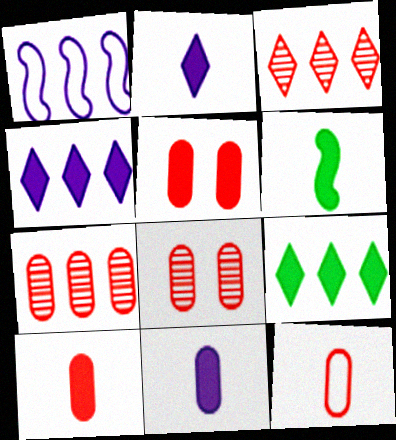[[1, 7, 9], 
[2, 6, 10], 
[4, 5, 6], 
[5, 7, 12]]